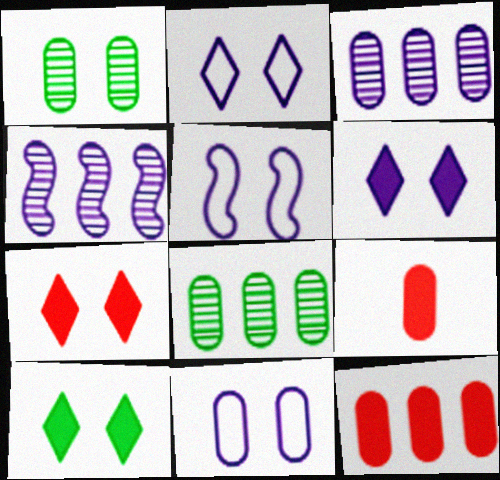[[1, 5, 7], 
[2, 5, 11], 
[6, 7, 10], 
[8, 9, 11]]